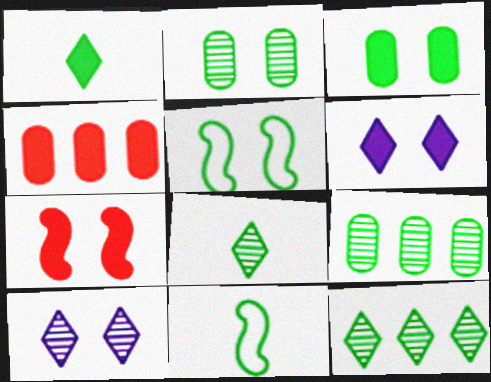[[1, 5, 9], 
[3, 6, 7], 
[3, 11, 12], 
[4, 10, 11]]